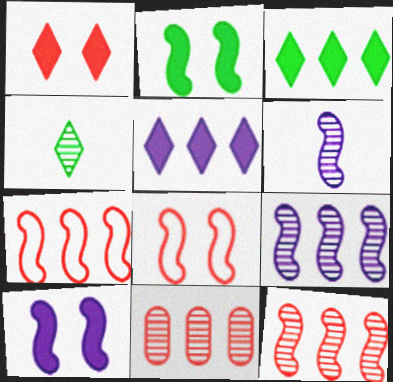[[2, 6, 7]]